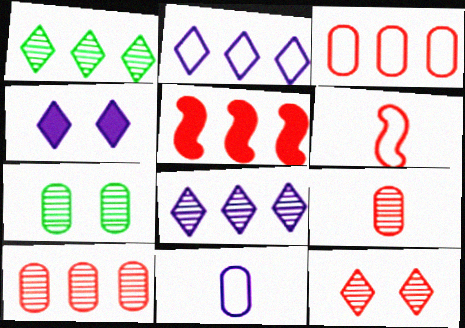[]